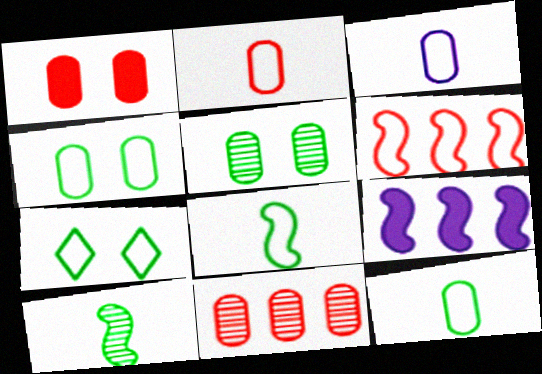[[1, 2, 11], 
[2, 3, 12], 
[3, 6, 7]]